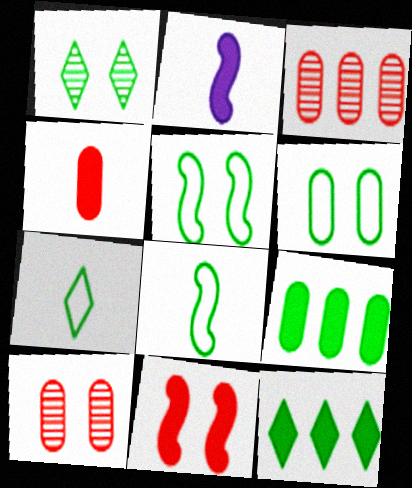[[1, 7, 12], 
[1, 8, 9]]